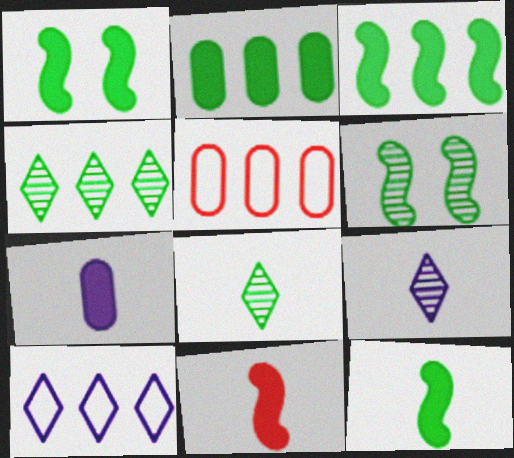[[1, 3, 12], 
[1, 5, 9]]